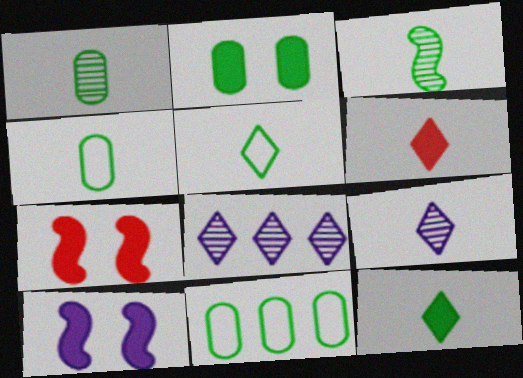[[1, 2, 11], 
[3, 4, 12], 
[4, 7, 8], 
[5, 6, 9], 
[7, 9, 11]]